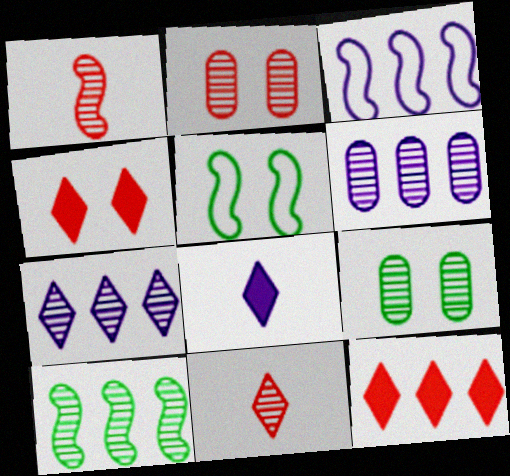[[1, 7, 9]]